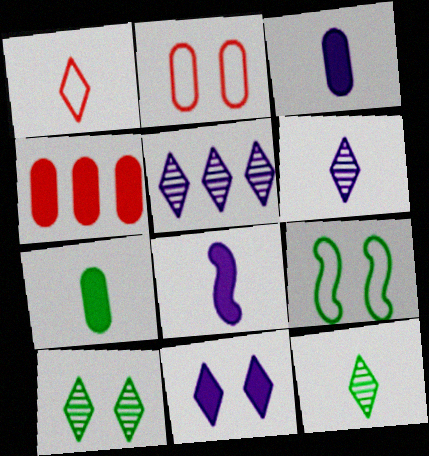[[4, 6, 9]]